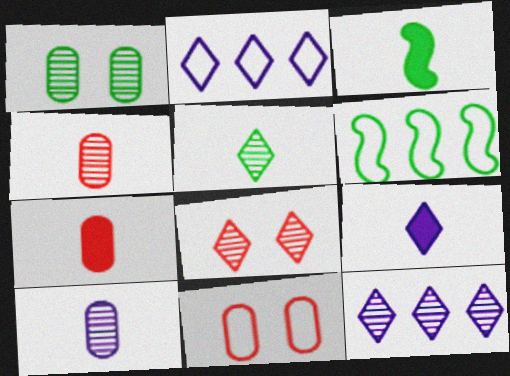[[3, 7, 9], 
[3, 11, 12], 
[5, 8, 12]]